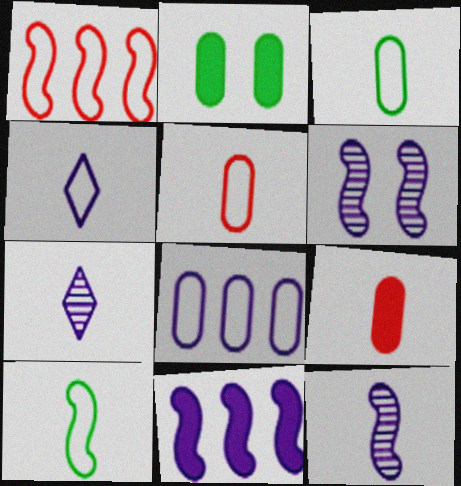[[1, 2, 7], 
[4, 5, 10], 
[7, 9, 10]]